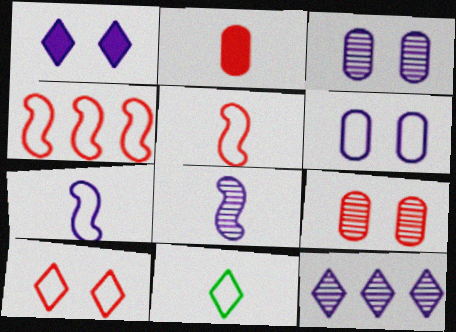[[2, 8, 11], 
[3, 8, 12], 
[4, 6, 11]]